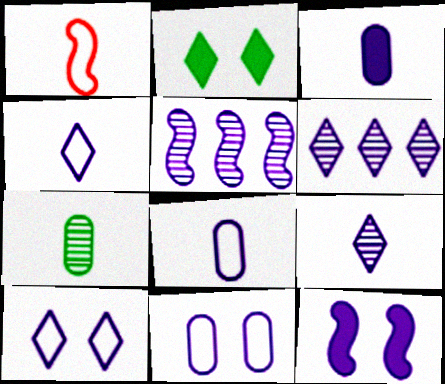[[3, 5, 10], 
[6, 8, 12]]